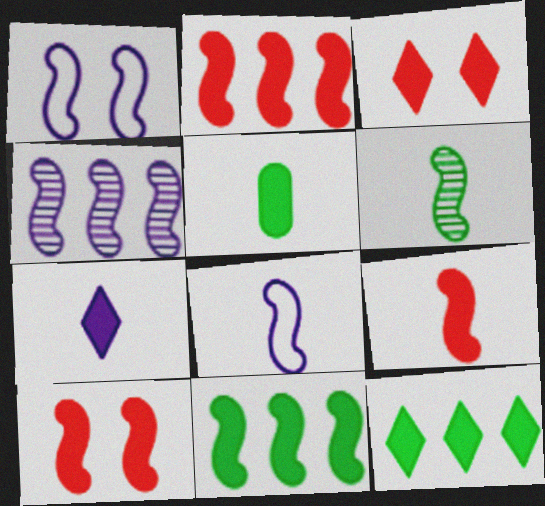[[1, 2, 6], 
[2, 9, 10], 
[3, 7, 12], 
[5, 7, 9], 
[6, 8, 9]]